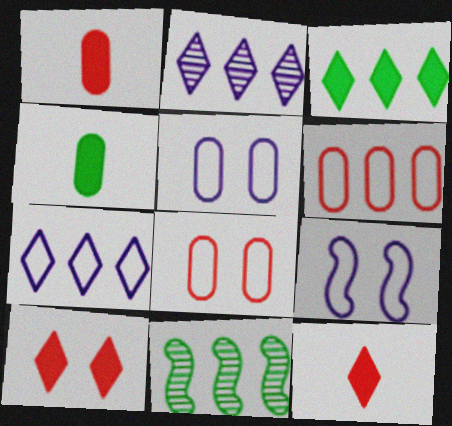[[5, 11, 12]]